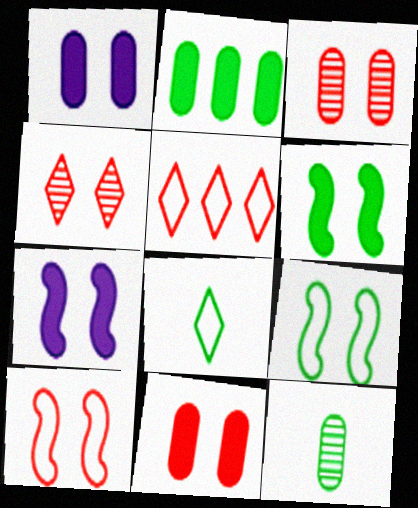[[1, 4, 9], 
[4, 10, 11], 
[5, 7, 12]]